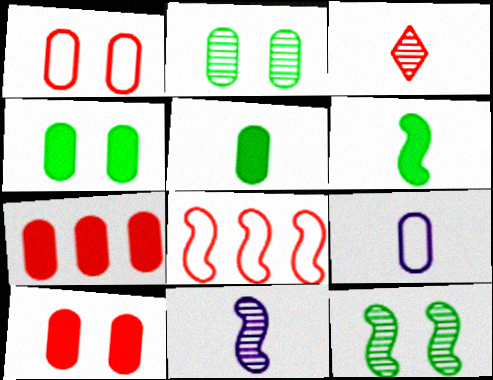[[2, 7, 9], 
[3, 6, 9], 
[3, 8, 10]]